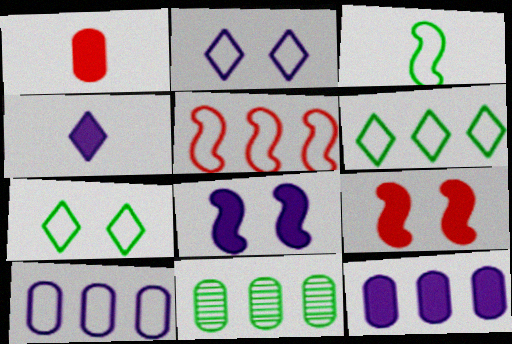[[4, 8, 12], 
[5, 6, 10]]